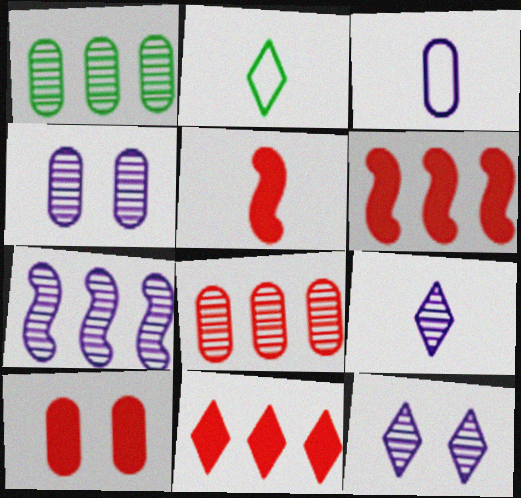[[1, 3, 10], 
[2, 4, 6], 
[2, 7, 10], 
[2, 11, 12], 
[4, 7, 9], 
[5, 10, 11]]